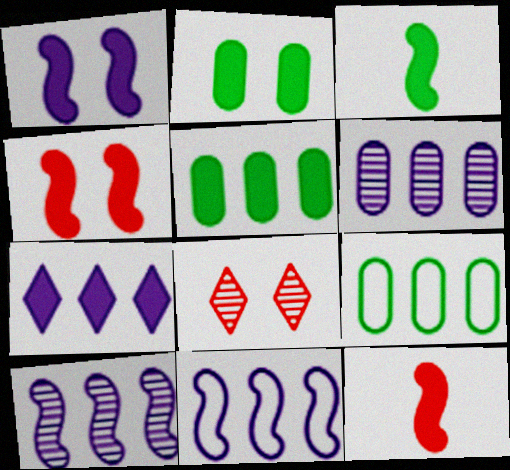[[2, 7, 12], 
[6, 7, 11]]